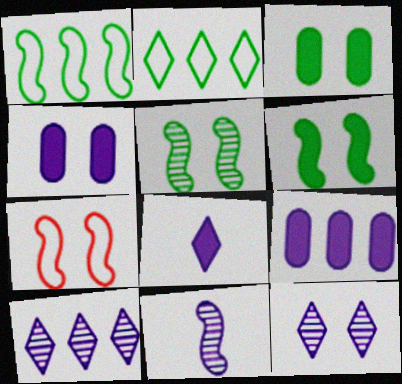[[3, 7, 12]]